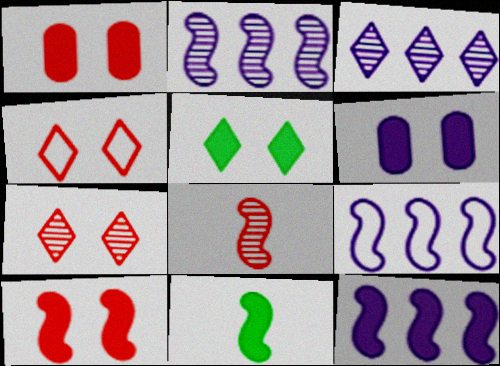[[2, 9, 12], 
[5, 6, 10], 
[10, 11, 12]]